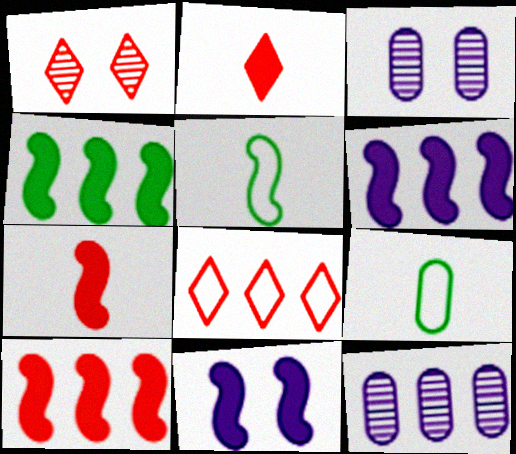[[1, 2, 8], 
[1, 6, 9], 
[4, 6, 10], 
[4, 7, 11], 
[4, 8, 12]]